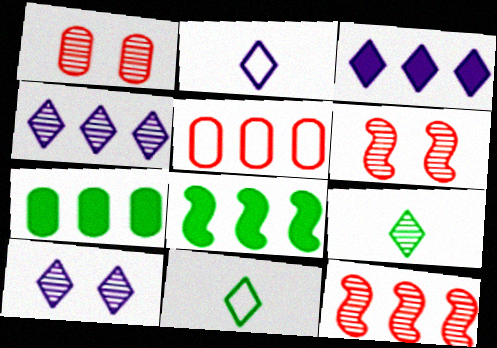[[1, 2, 8], 
[2, 3, 10], 
[2, 6, 7], 
[4, 5, 8]]